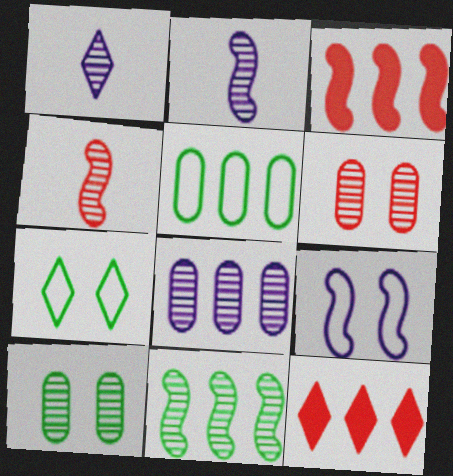[[1, 6, 11], 
[1, 7, 12]]